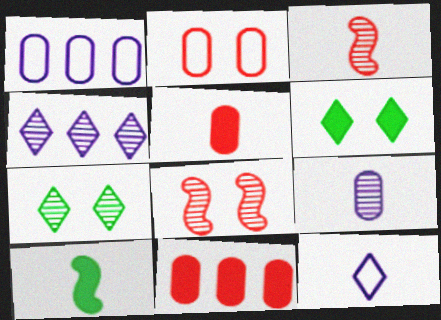[[1, 3, 6], 
[2, 4, 10]]